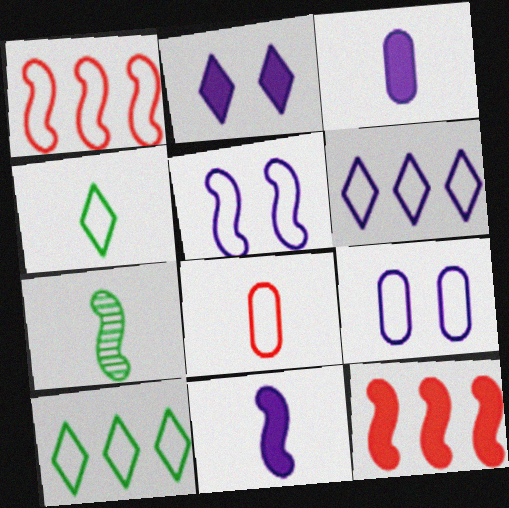[[1, 4, 9], 
[5, 7, 12], 
[5, 8, 10]]